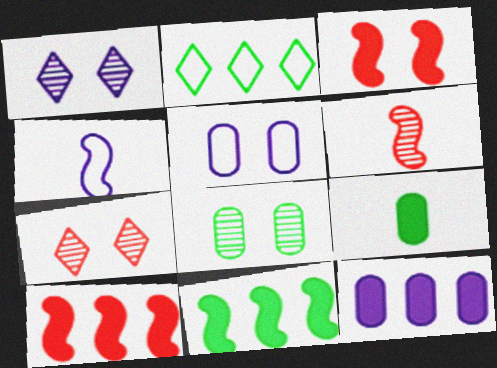[[1, 4, 12]]